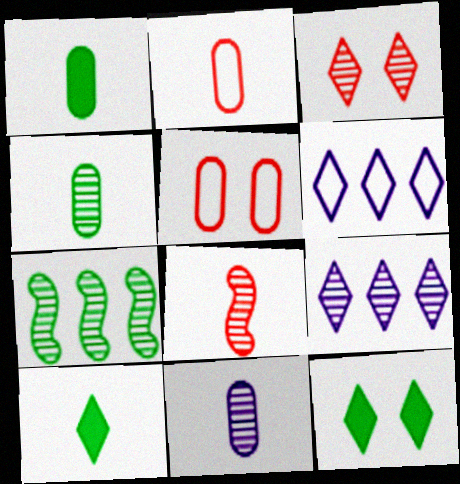[[1, 2, 11], 
[3, 6, 10], 
[3, 7, 11]]